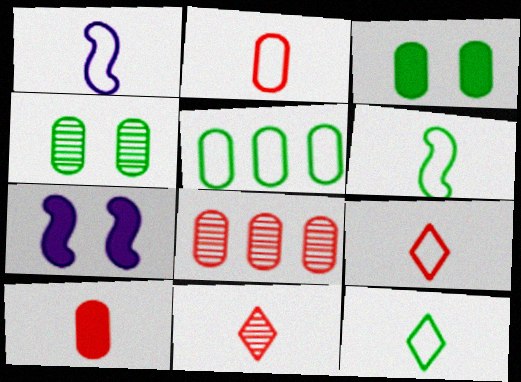[[1, 2, 12], 
[5, 7, 11], 
[7, 8, 12]]